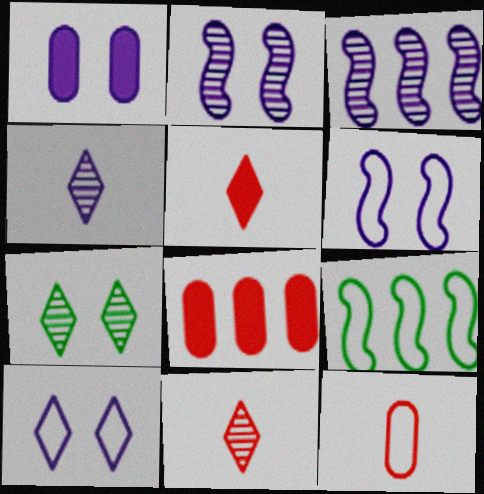[[1, 2, 10], 
[1, 9, 11], 
[9, 10, 12]]